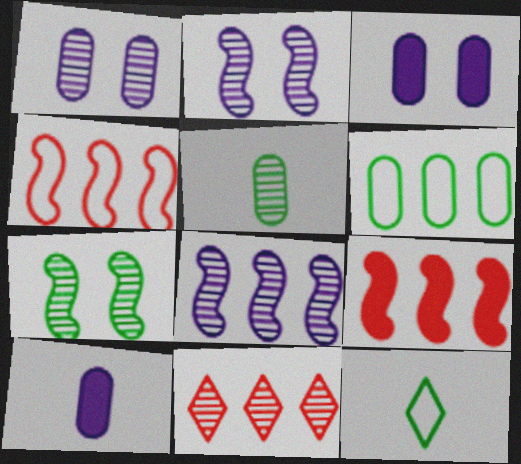[[1, 9, 12], 
[2, 5, 11]]